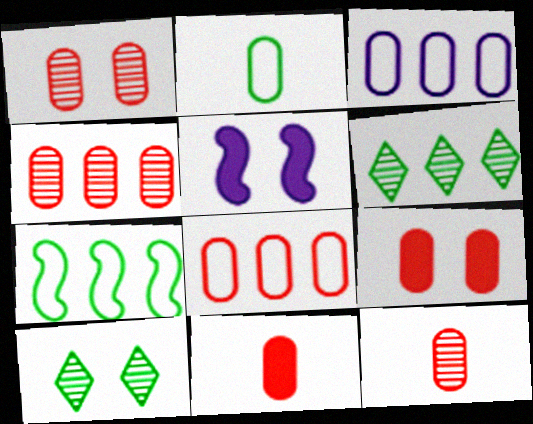[[1, 4, 12], 
[1, 8, 11], 
[8, 9, 12]]